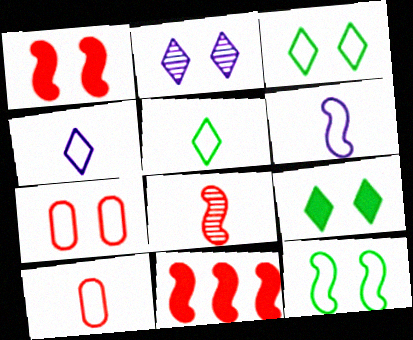[[5, 6, 10]]